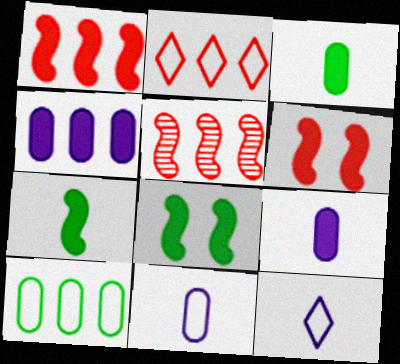[]